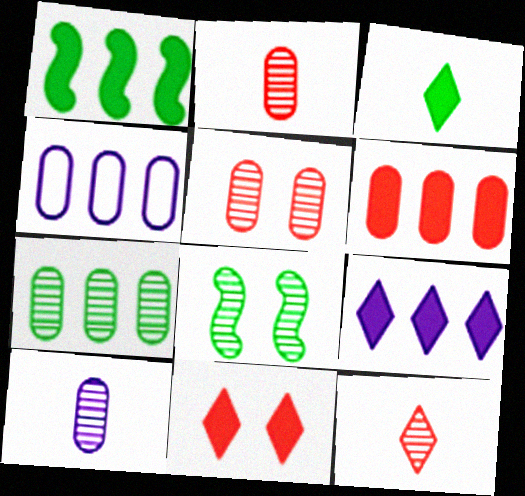[[1, 6, 9], 
[3, 9, 11], 
[4, 6, 7], 
[5, 7, 10]]